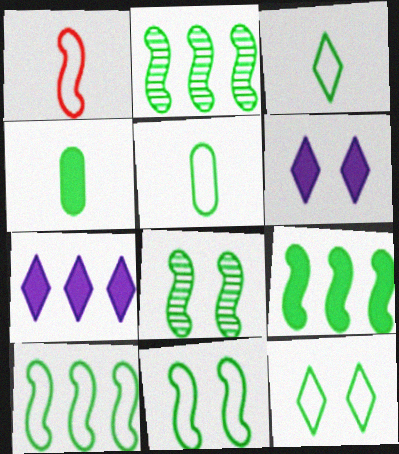[[2, 4, 12], 
[2, 9, 10], 
[5, 10, 12]]